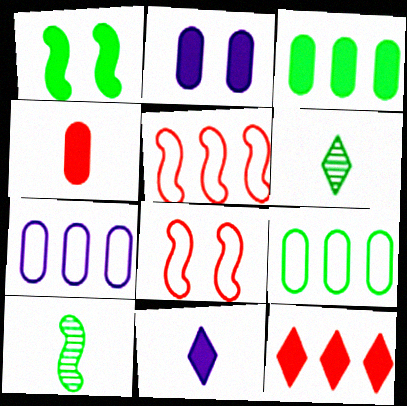[[1, 6, 9], 
[2, 3, 4], 
[2, 5, 6]]